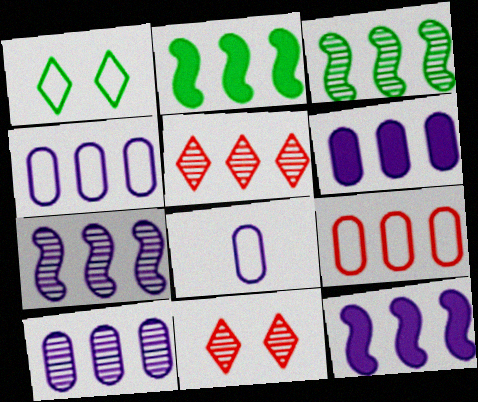[[2, 4, 5], 
[2, 8, 11], 
[3, 5, 10], 
[4, 6, 10]]